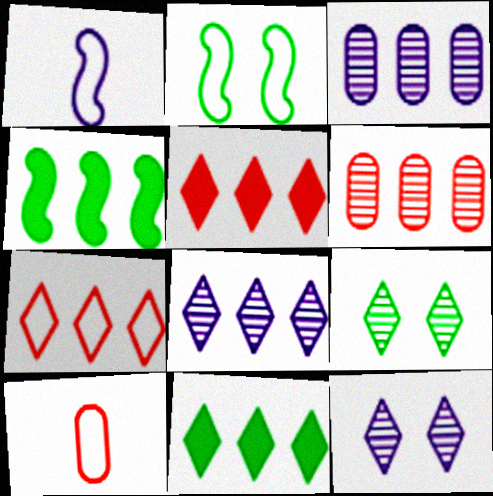[[3, 4, 7], 
[4, 10, 12], 
[7, 8, 11]]